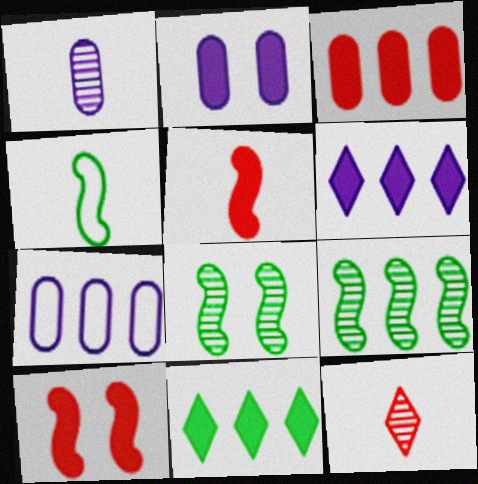[[1, 2, 7], 
[2, 5, 11]]